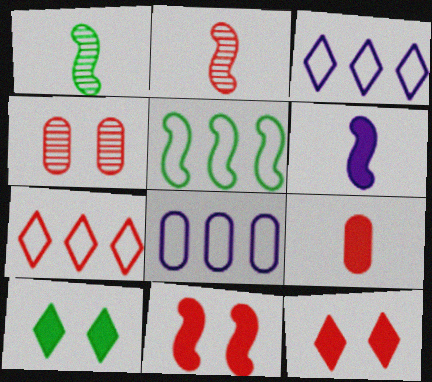[[1, 8, 12], 
[2, 8, 10], 
[5, 7, 8]]